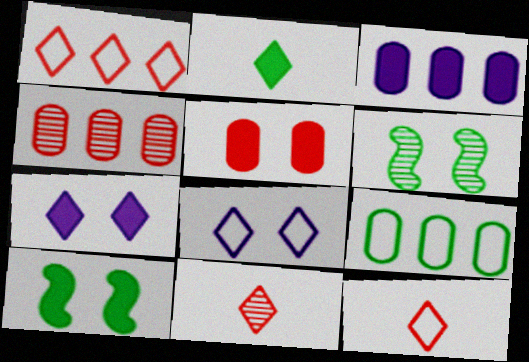[[2, 6, 9], 
[3, 4, 9], 
[3, 6, 12], 
[5, 6, 8], 
[5, 7, 10]]